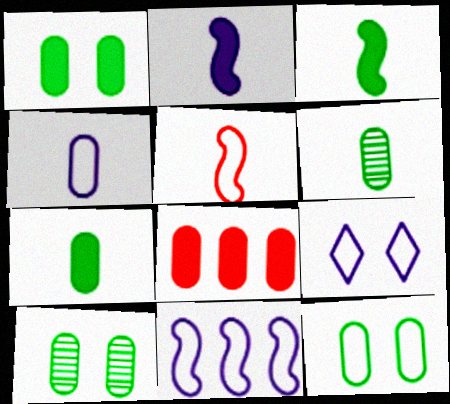[[1, 10, 12], 
[4, 8, 10], 
[4, 9, 11]]